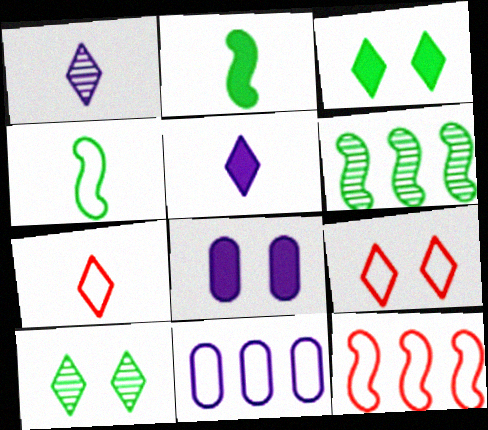[[4, 9, 11], 
[6, 7, 8]]